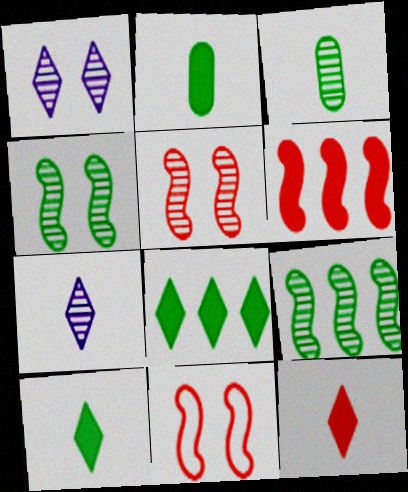[]